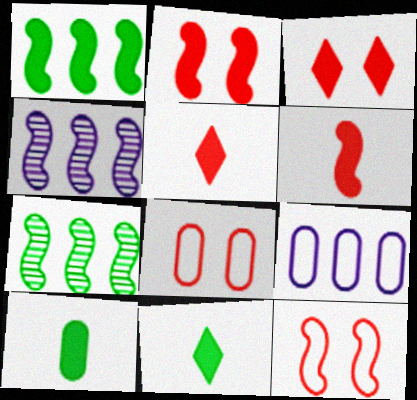[[4, 8, 11]]